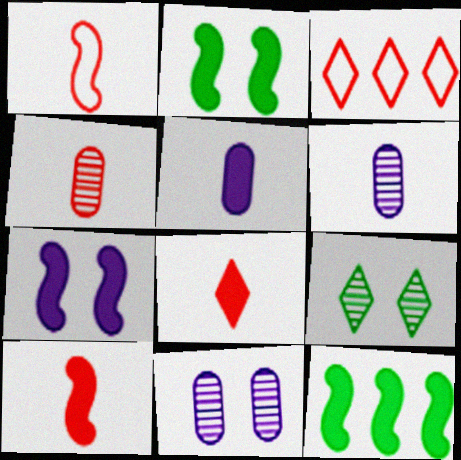[[1, 4, 8], 
[2, 3, 6], 
[7, 10, 12]]